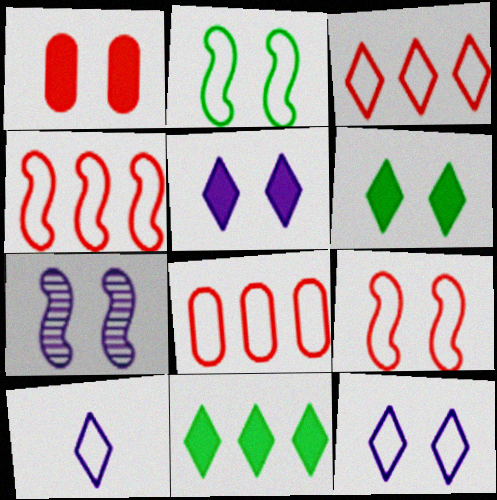[[2, 8, 10], 
[3, 4, 8]]